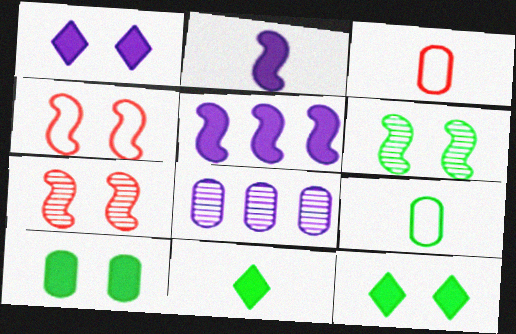[[3, 8, 10], 
[4, 8, 11]]